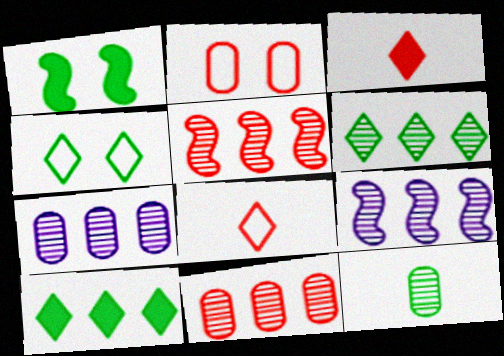[[1, 7, 8], 
[2, 3, 5], 
[5, 6, 7], 
[6, 9, 11]]